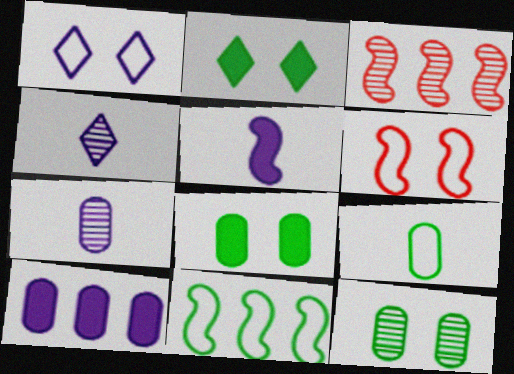[[3, 4, 12]]